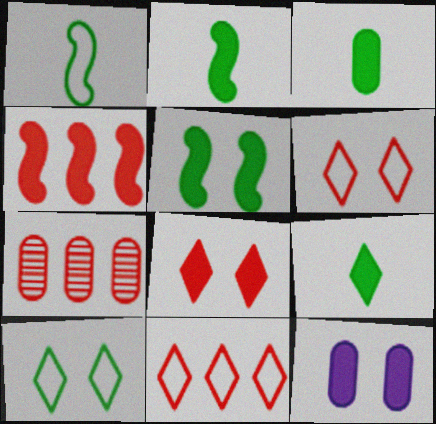[[2, 3, 9], 
[4, 7, 11], 
[4, 9, 12], 
[5, 8, 12]]